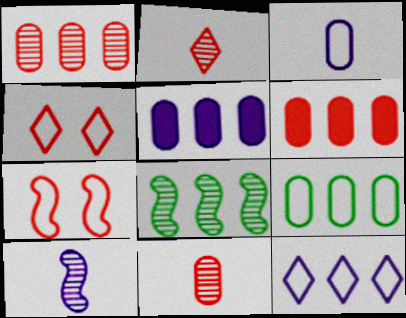[[1, 5, 9], 
[2, 6, 7], 
[6, 8, 12]]